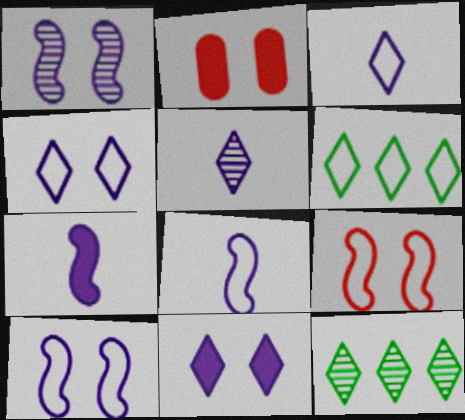[[2, 8, 12]]